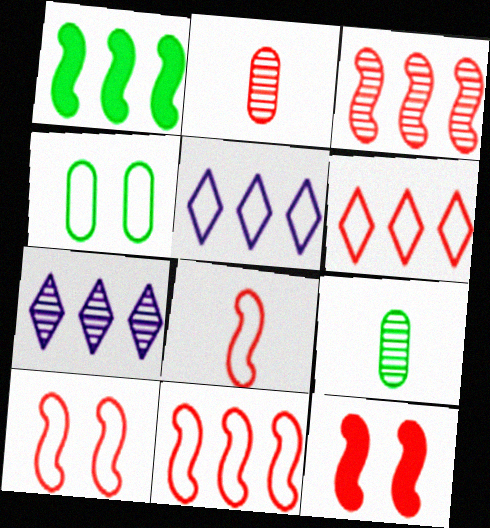[[2, 6, 12], 
[3, 8, 12], 
[4, 5, 8], 
[5, 9, 12], 
[8, 10, 11]]